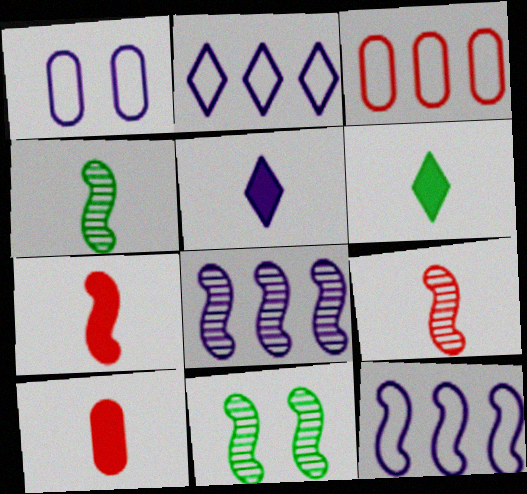[[1, 5, 8], 
[2, 10, 11], 
[3, 5, 11], 
[7, 11, 12], 
[8, 9, 11]]